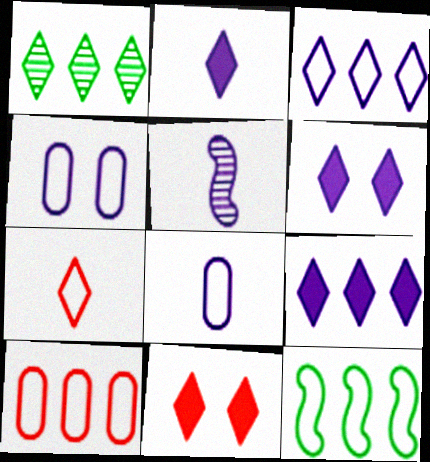[[1, 6, 7], 
[2, 5, 8], 
[2, 6, 9], 
[3, 10, 12], 
[4, 5, 9], 
[4, 7, 12]]